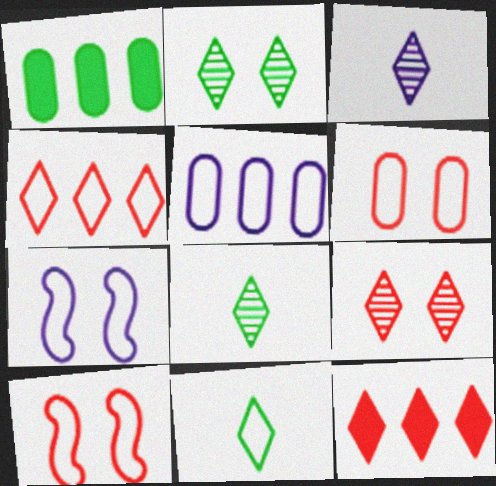[[1, 3, 10], 
[5, 10, 11]]